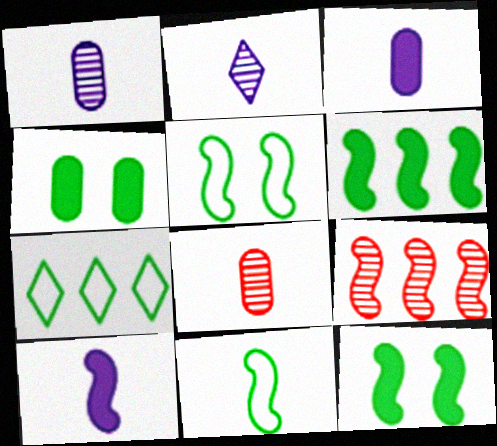[[5, 9, 10]]